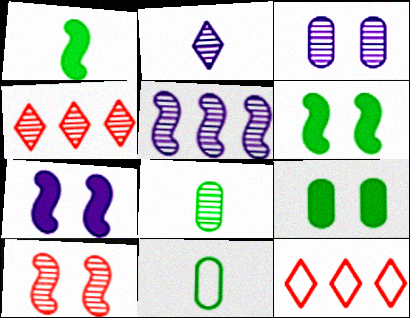[[1, 3, 12], 
[2, 3, 5], 
[4, 7, 11], 
[7, 8, 12]]